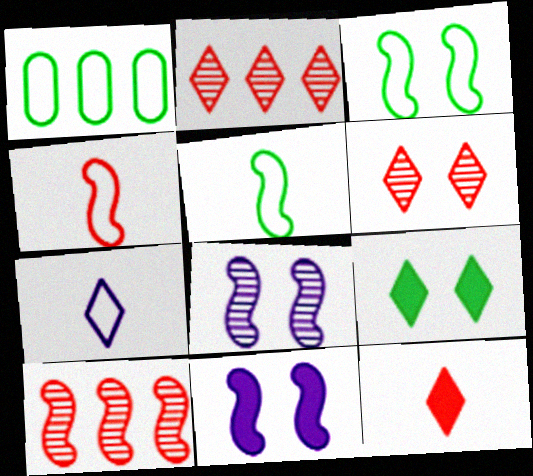[[1, 8, 12], 
[2, 7, 9], 
[5, 10, 11]]